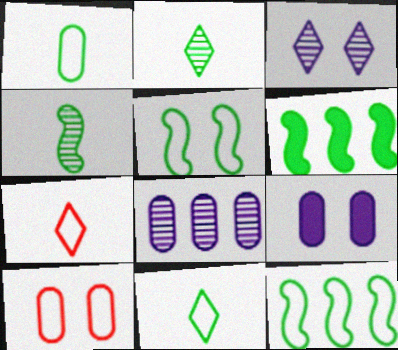[[4, 5, 6]]